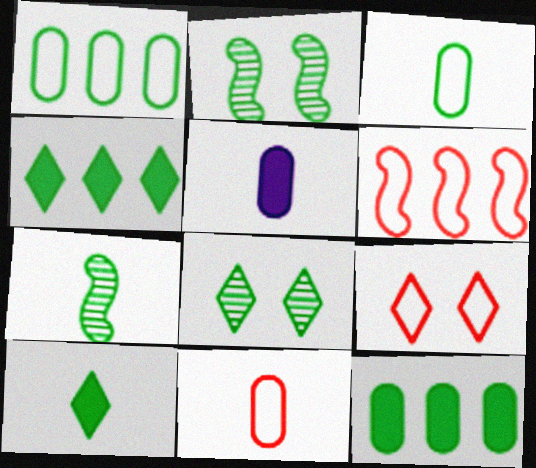[[1, 2, 10], 
[2, 3, 4], 
[3, 7, 10], 
[5, 6, 8], 
[6, 9, 11]]